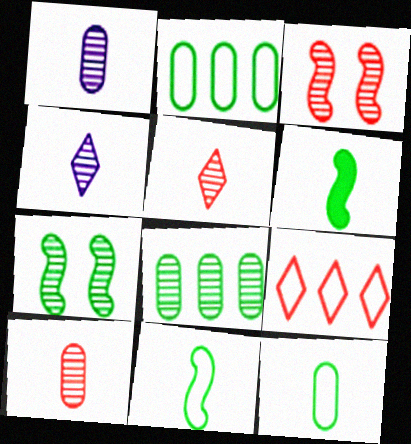[[3, 4, 8]]